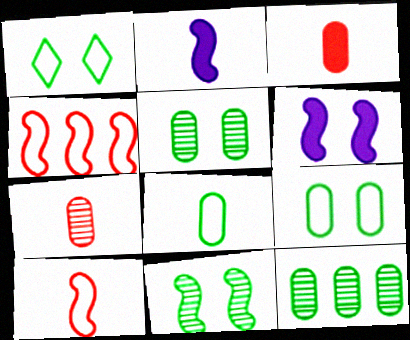[[2, 4, 11]]